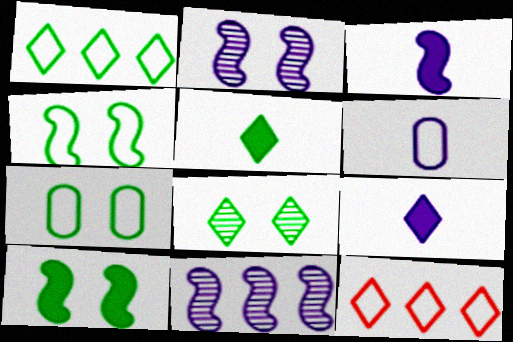[[1, 5, 8], 
[4, 6, 12], 
[7, 8, 10], 
[8, 9, 12]]